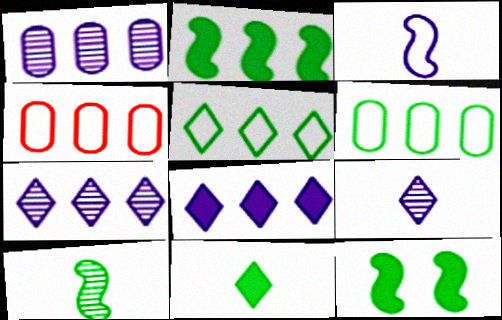[[2, 4, 7], 
[4, 9, 12]]